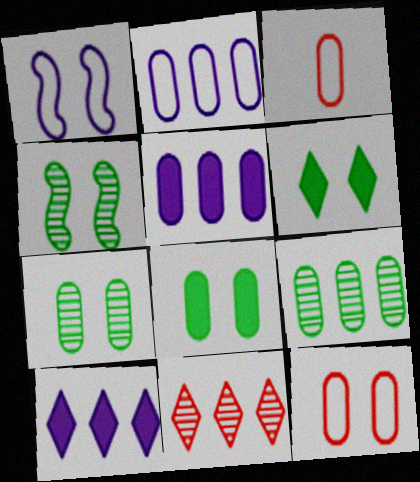[[3, 4, 10], 
[3, 5, 7]]